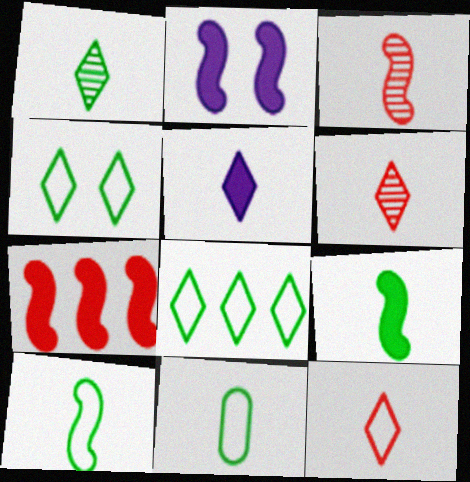[[1, 5, 12], 
[1, 9, 11], 
[2, 7, 9], 
[3, 5, 11]]